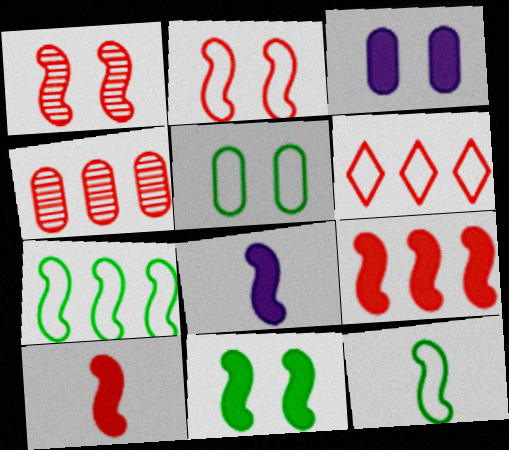[[1, 7, 8], 
[4, 6, 9], 
[8, 9, 11]]